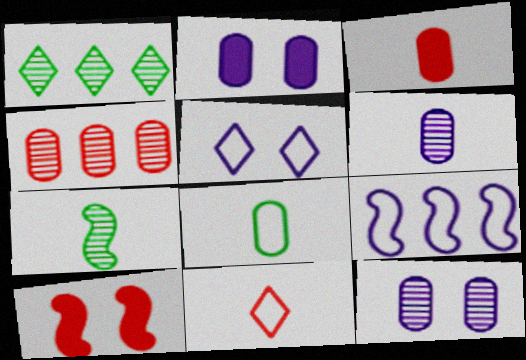[[2, 4, 8], 
[3, 6, 8], 
[4, 10, 11], 
[7, 9, 10]]